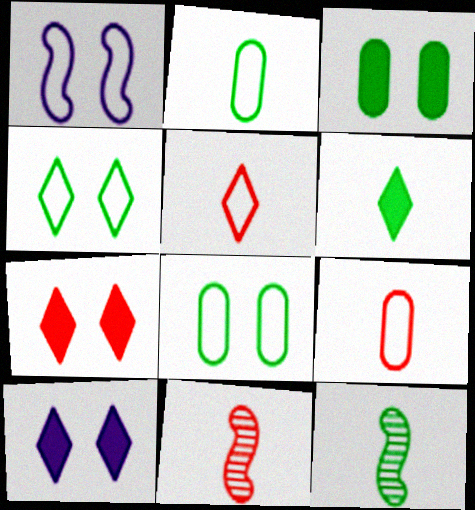[[2, 6, 12]]